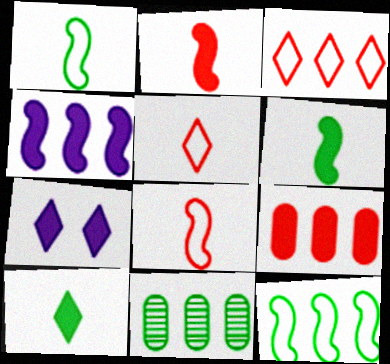[[3, 4, 11], 
[6, 7, 9], 
[7, 8, 11]]